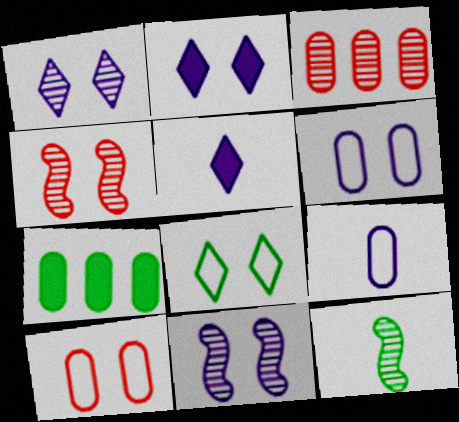[[1, 3, 12], 
[2, 6, 11], 
[7, 8, 12]]